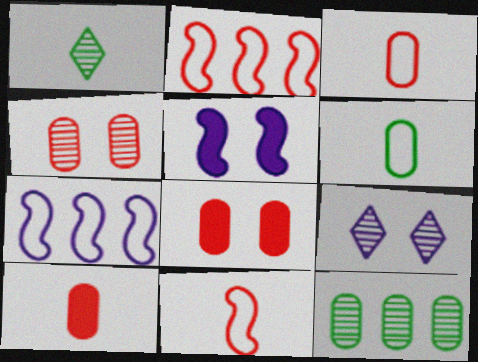[[1, 7, 8]]